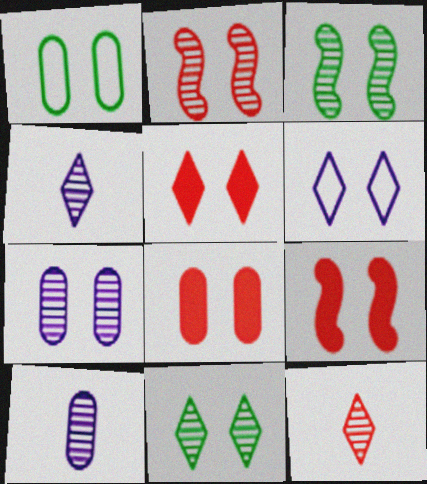[[1, 7, 8], 
[2, 7, 11], 
[3, 6, 8], 
[5, 6, 11], 
[5, 8, 9]]